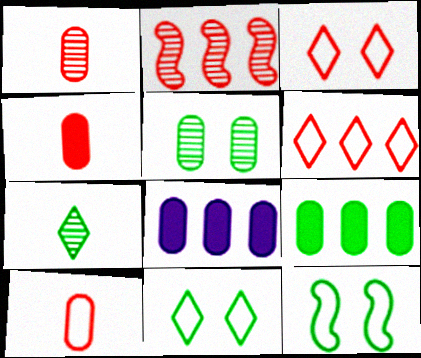[[1, 4, 10], 
[2, 3, 4], 
[5, 8, 10], 
[7, 9, 12]]